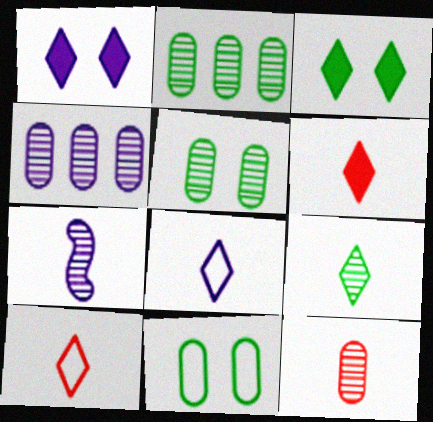[[4, 5, 12], 
[6, 8, 9], 
[7, 9, 12]]